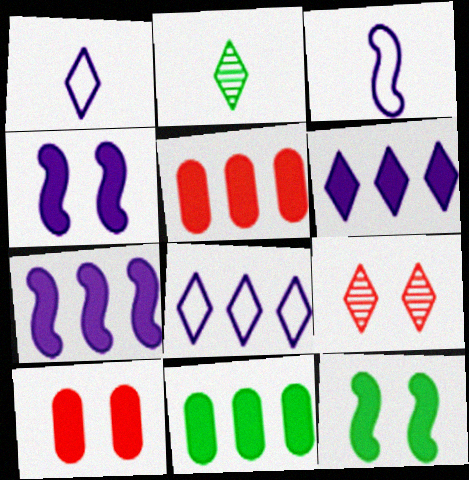[[3, 9, 11]]